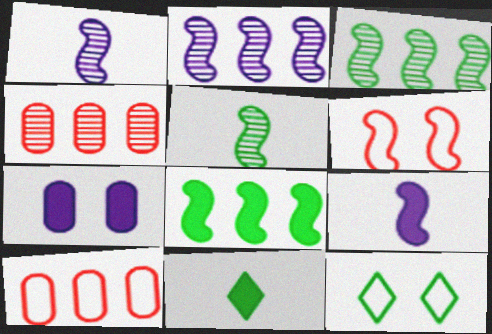[[1, 6, 8], 
[3, 6, 9], 
[4, 9, 12]]